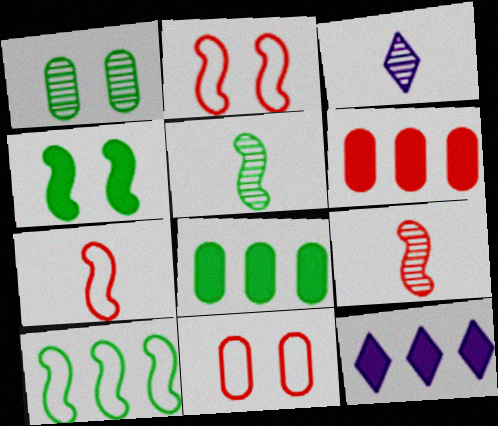[[1, 7, 12], 
[2, 3, 8], 
[4, 5, 10], 
[5, 11, 12]]